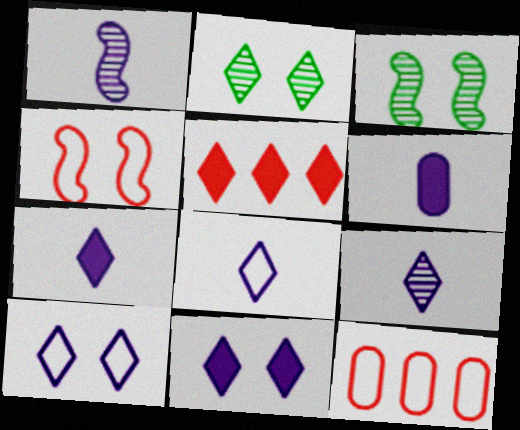[[1, 6, 8], 
[2, 5, 8], 
[3, 7, 12], 
[7, 8, 9]]